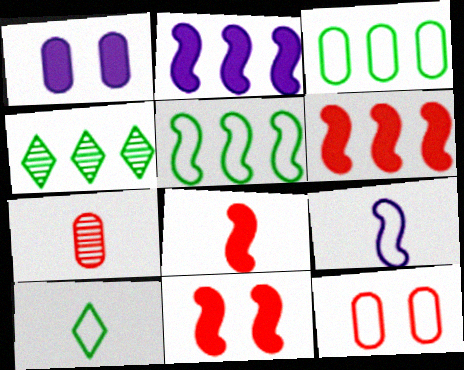[[1, 3, 7], 
[6, 8, 11]]